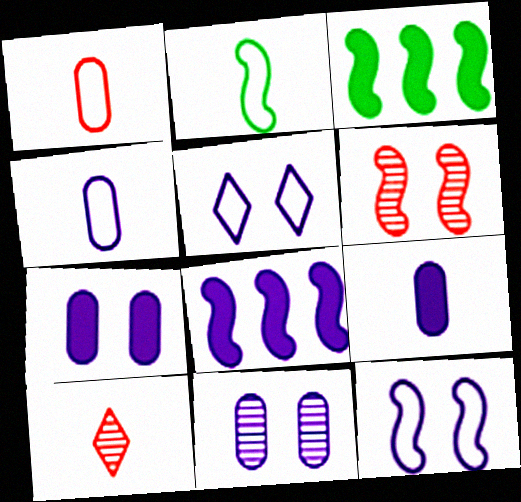[[2, 6, 8], 
[2, 9, 10]]